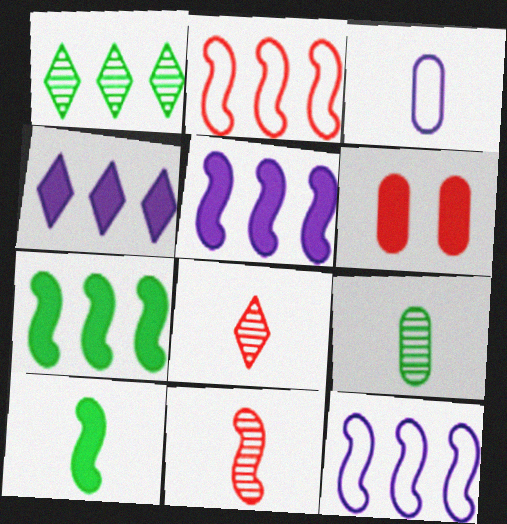[[2, 6, 8], 
[3, 8, 10], 
[4, 6, 10]]